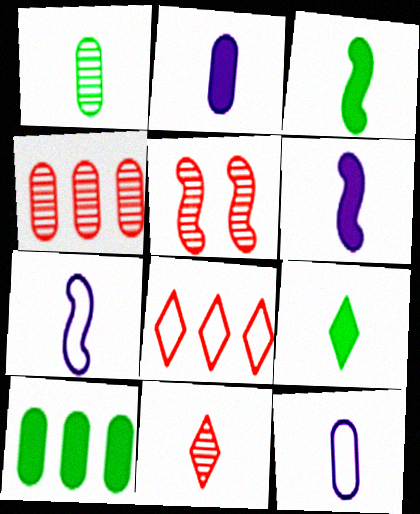[[3, 11, 12], 
[4, 5, 11]]